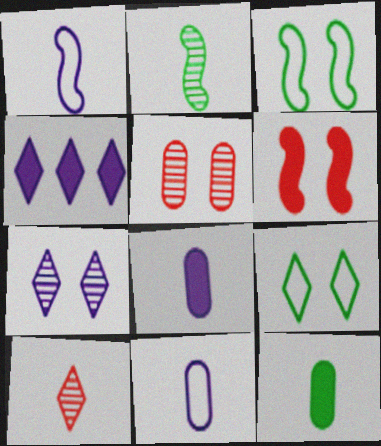[[1, 10, 12], 
[4, 6, 12], 
[4, 9, 10]]